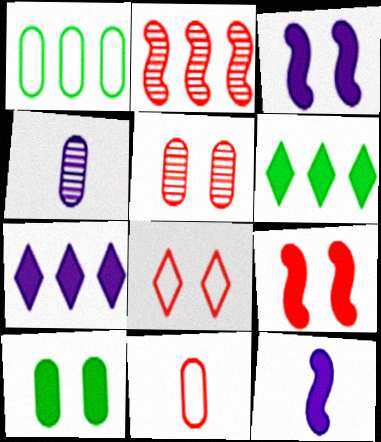[[1, 2, 7], 
[5, 8, 9]]